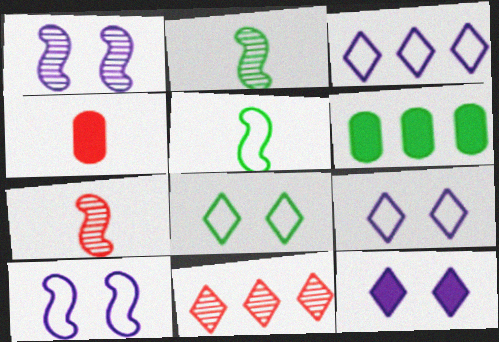[[2, 6, 8], 
[6, 7, 9]]